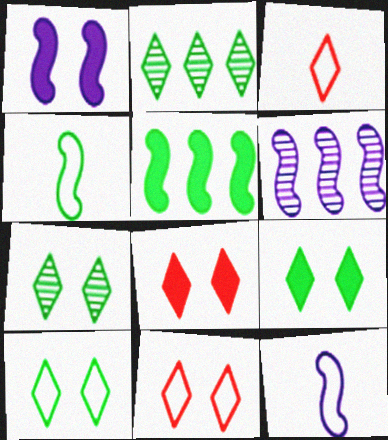[[1, 6, 12], 
[7, 9, 10]]